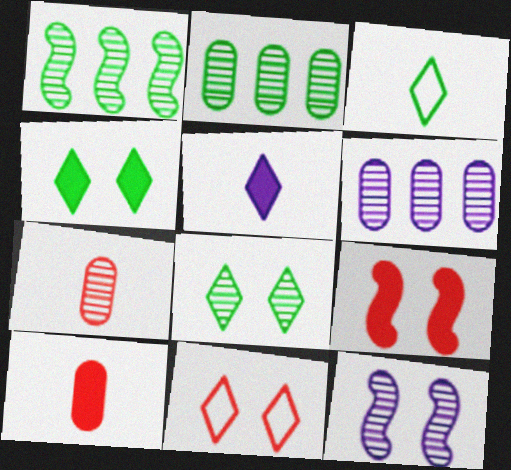[[3, 6, 9]]